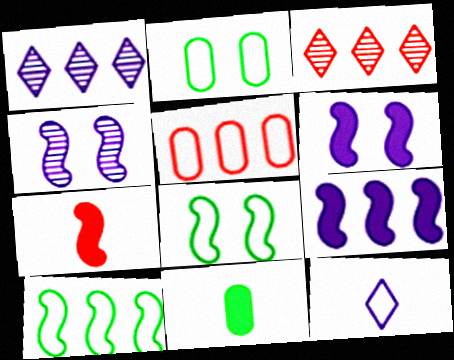[[1, 2, 7], 
[4, 7, 10], 
[5, 8, 12]]